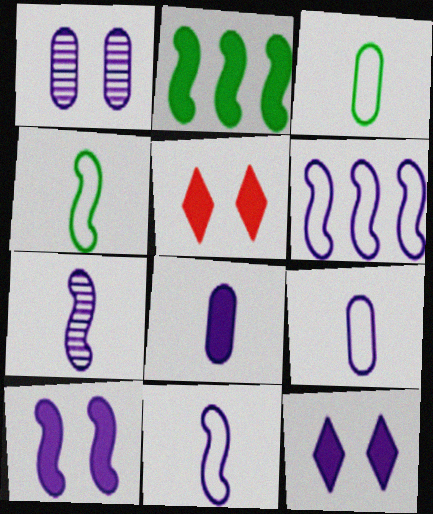[[2, 5, 8], 
[6, 7, 10]]